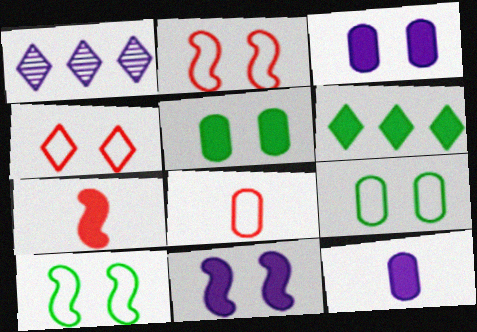[[1, 7, 9], 
[3, 6, 7]]